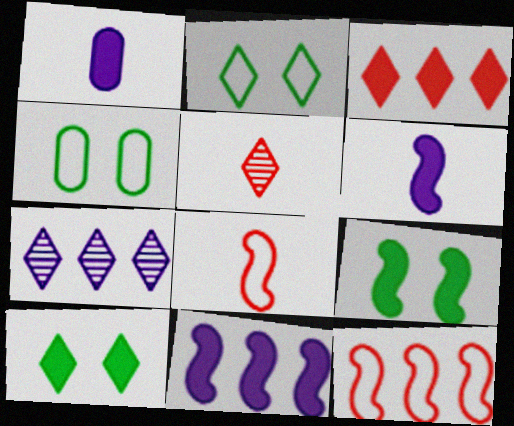[[1, 3, 9], 
[4, 5, 11]]